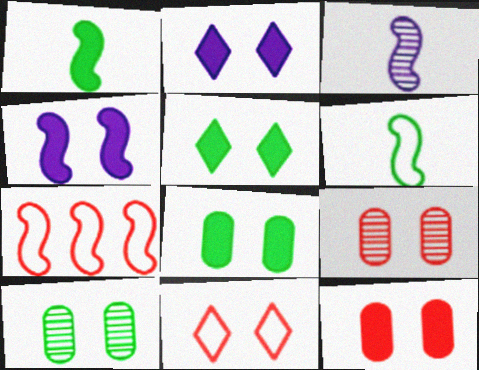[[4, 5, 12], 
[4, 10, 11]]